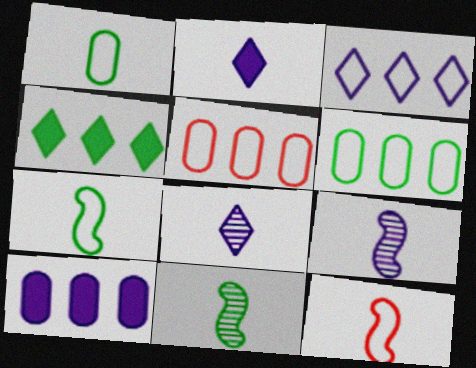[]